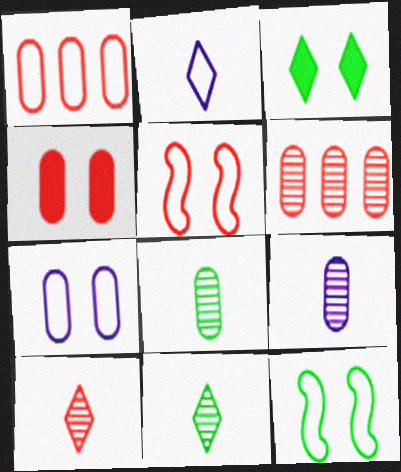[[1, 2, 12]]